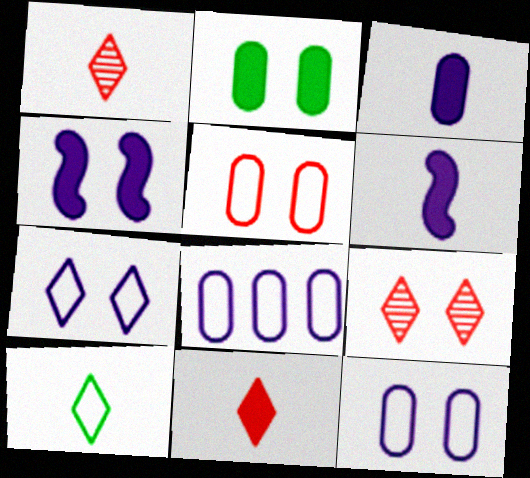[]